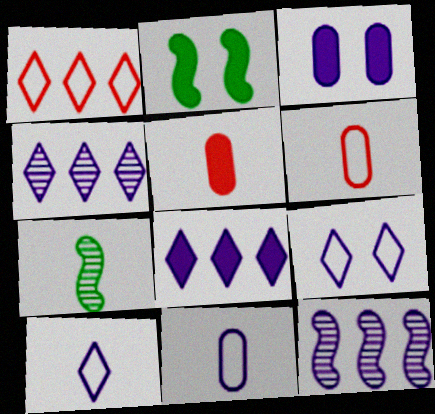[[1, 3, 7], 
[2, 4, 6], 
[2, 5, 8], 
[3, 10, 12], 
[5, 7, 10]]